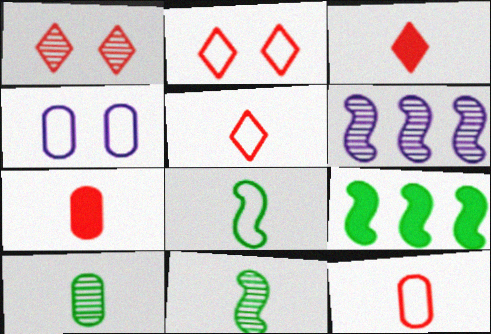[[1, 6, 10]]